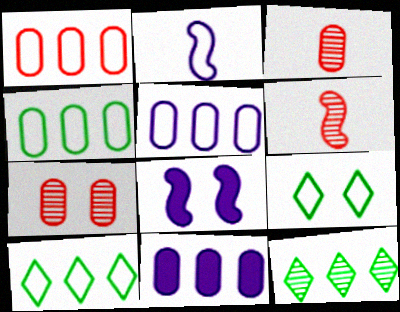[[1, 2, 9], 
[1, 4, 5], 
[3, 8, 10], 
[6, 9, 11], 
[7, 8, 9]]